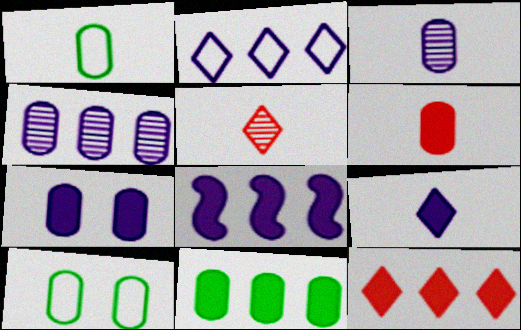[[1, 3, 6], 
[2, 4, 8], 
[4, 6, 10], 
[5, 8, 10], 
[6, 7, 11], 
[7, 8, 9], 
[8, 11, 12]]